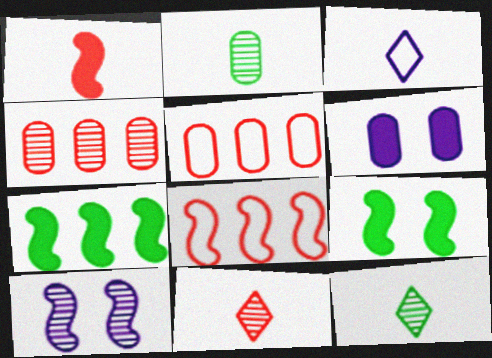[[1, 2, 3], 
[2, 5, 6], 
[3, 4, 9], 
[4, 10, 12], 
[6, 8, 12]]